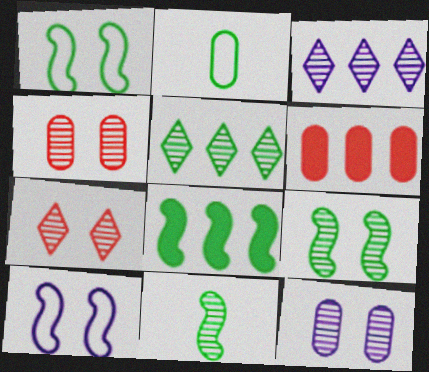[[1, 8, 11], 
[2, 6, 12], 
[3, 4, 11], 
[7, 9, 12]]